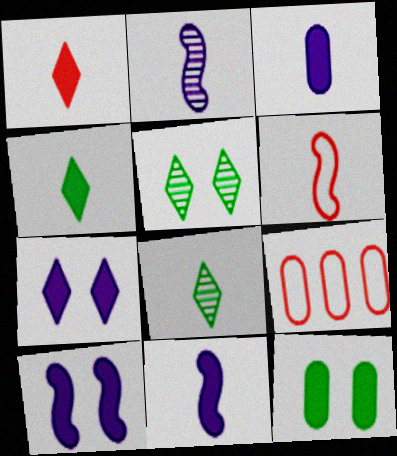[[3, 6, 8], 
[5, 9, 11], 
[8, 9, 10]]